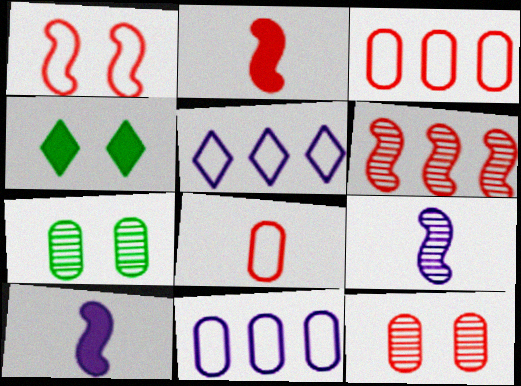[[1, 2, 6], 
[2, 5, 7], 
[3, 4, 9]]